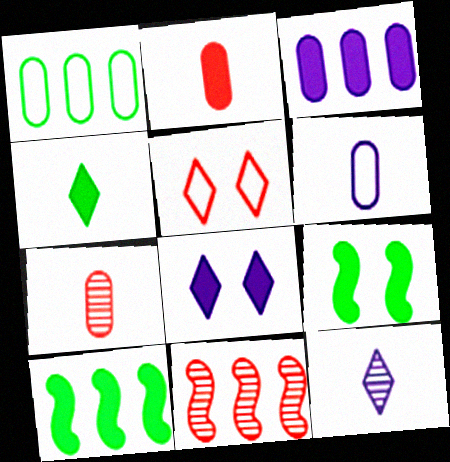[[2, 5, 11], 
[2, 8, 10]]